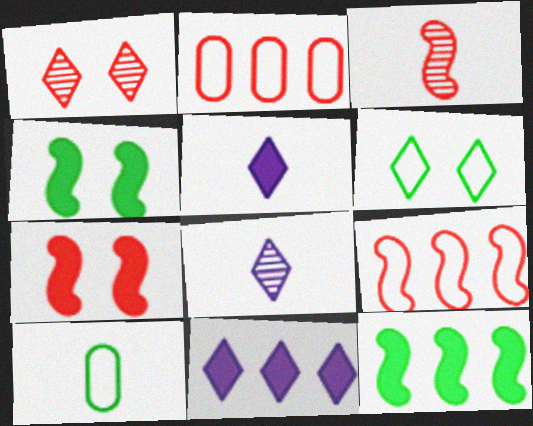[[2, 4, 8], 
[3, 5, 10], 
[3, 7, 9]]